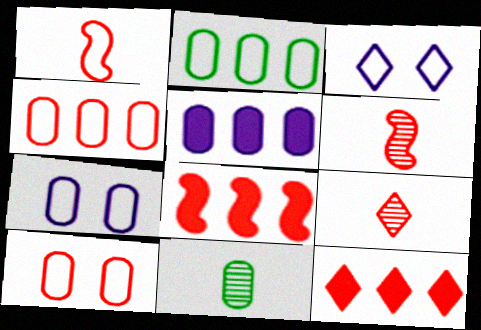[[1, 2, 3], 
[3, 8, 11], 
[5, 10, 11], 
[6, 10, 12], 
[8, 9, 10]]